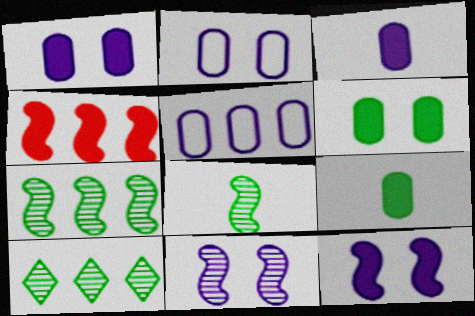[[4, 5, 10]]